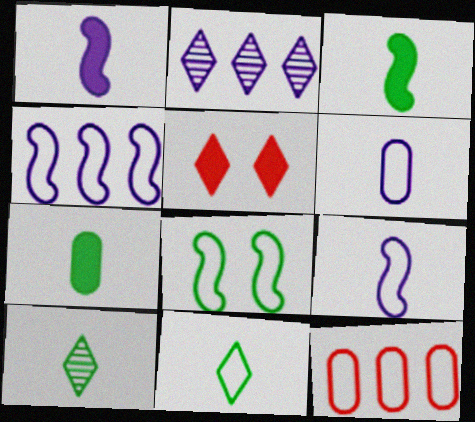[[2, 5, 11]]